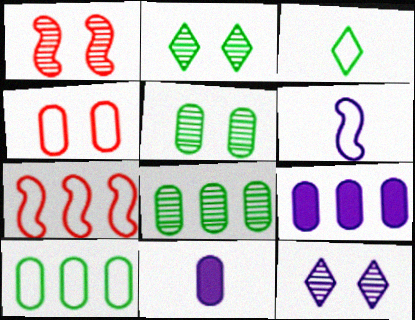[[1, 3, 9], 
[1, 5, 12], 
[2, 7, 11], 
[4, 8, 11], 
[6, 9, 12]]